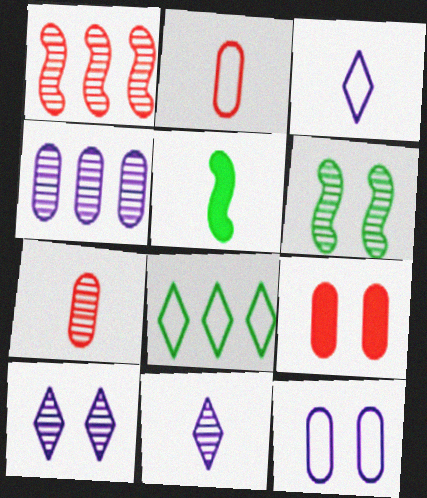[[2, 5, 11], 
[3, 5, 7]]